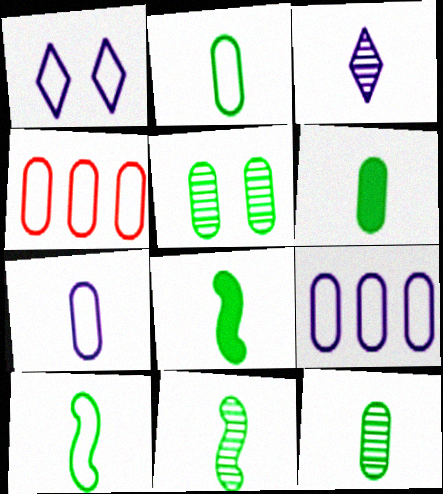[[1, 4, 10], 
[2, 6, 12], 
[8, 10, 11]]